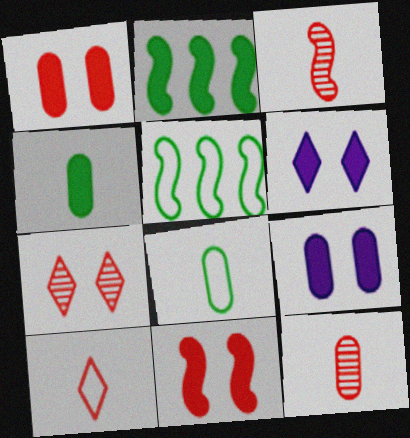[[5, 6, 12]]